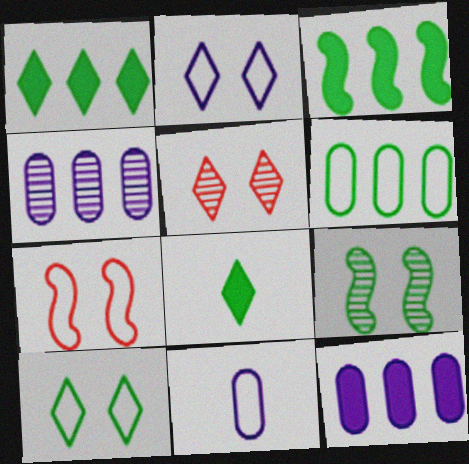[[3, 5, 11], 
[4, 7, 8], 
[6, 8, 9]]